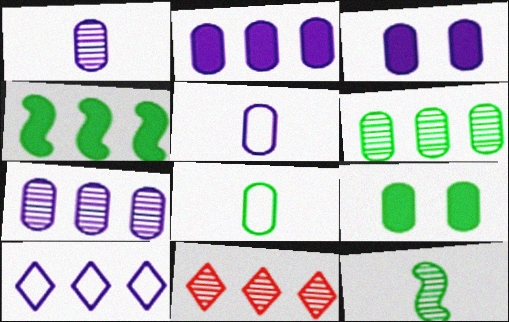[[3, 5, 7], 
[6, 8, 9]]